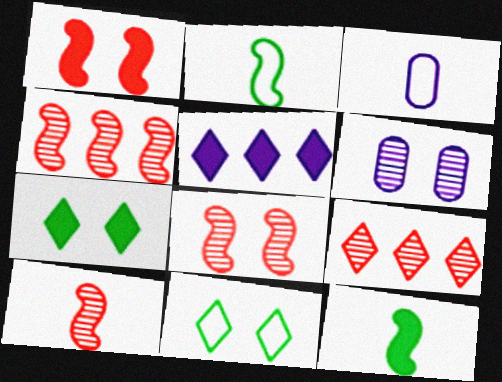[[1, 6, 11], 
[3, 4, 7], 
[4, 8, 10]]